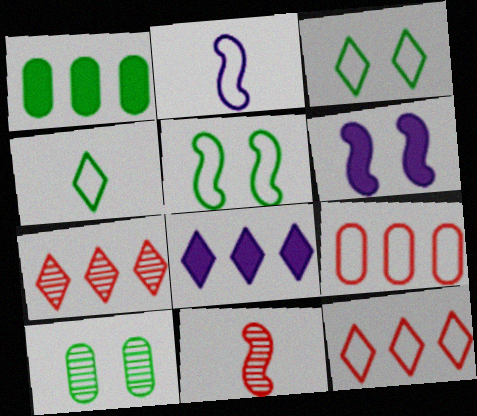[[2, 3, 9]]